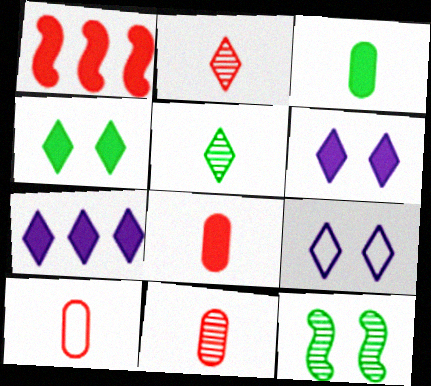[[1, 3, 6], 
[7, 10, 12], 
[8, 10, 11]]